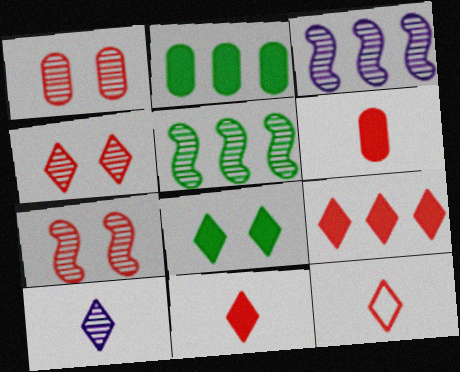[[1, 4, 7], 
[1, 5, 10], 
[4, 9, 12]]